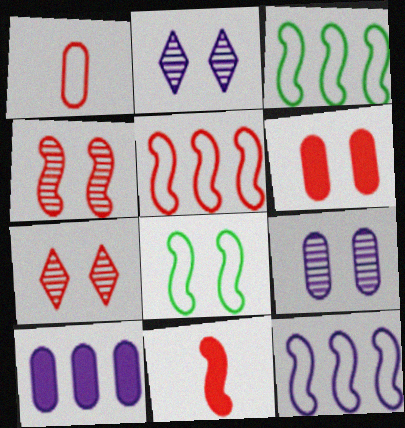[[2, 6, 8], 
[3, 5, 12], 
[4, 5, 11]]